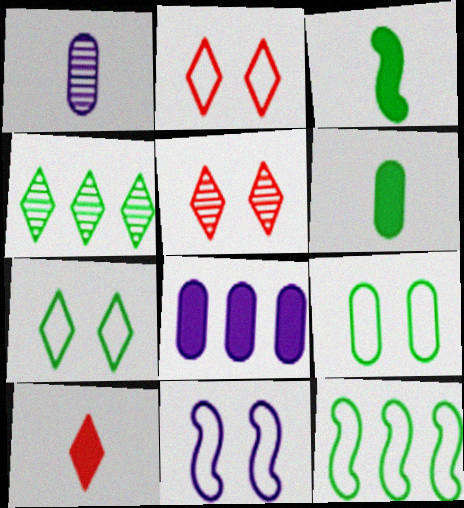[[2, 9, 11], 
[3, 4, 9]]